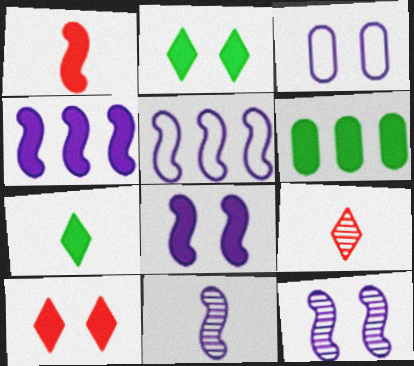[[5, 8, 11]]